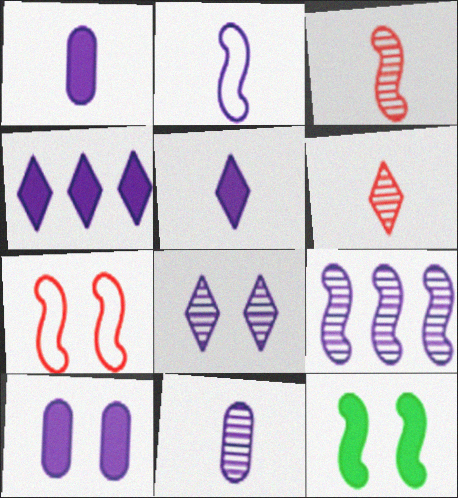[[2, 5, 11], 
[8, 9, 11]]